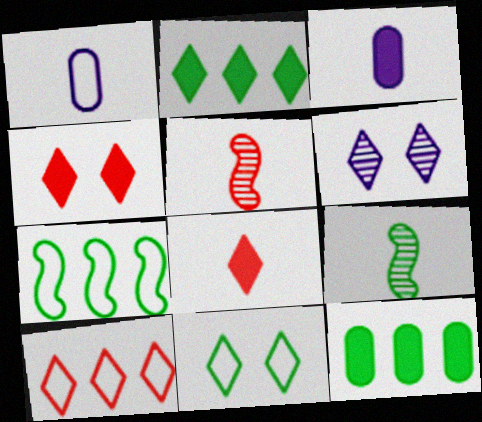[[1, 8, 9], 
[4, 6, 11], 
[9, 11, 12]]